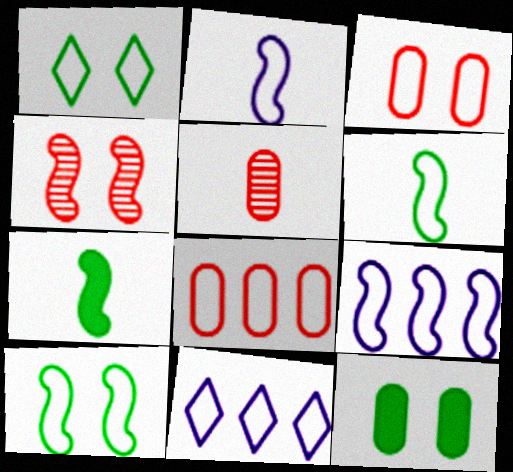[[1, 2, 8], 
[3, 6, 11], 
[4, 7, 9]]